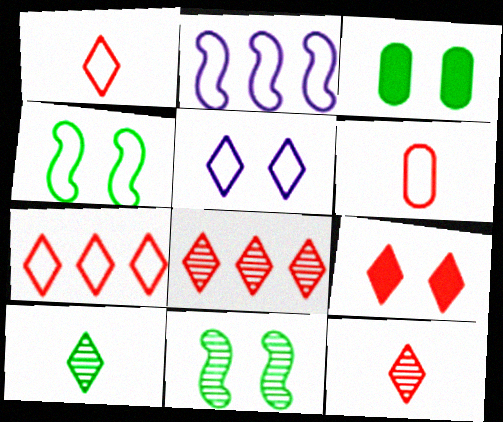[[1, 8, 9], 
[2, 3, 12], 
[7, 9, 12]]